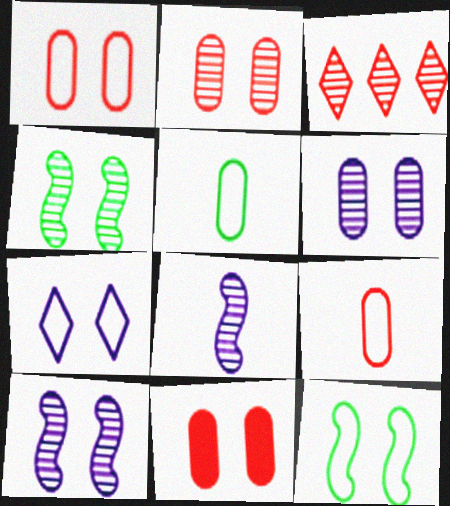[[1, 2, 11], 
[1, 7, 12], 
[4, 7, 11]]